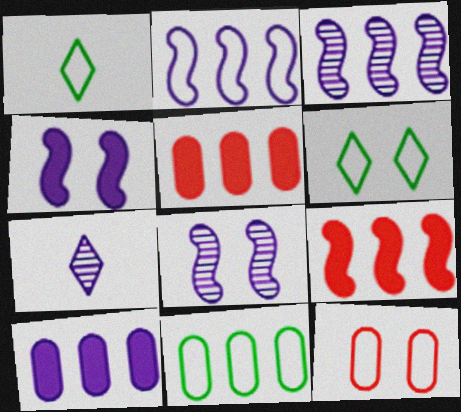[[1, 2, 12], 
[1, 5, 8]]